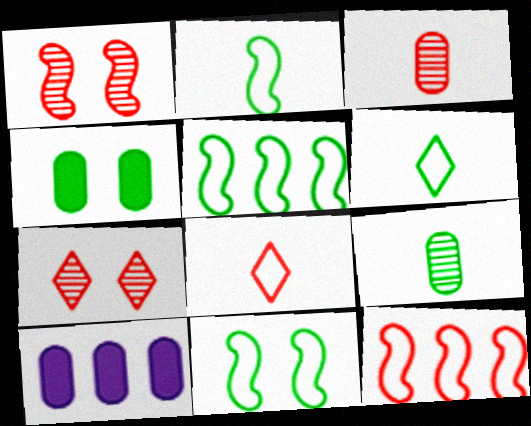[[1, 6, 10], 
[2, 5, 11], 
[2, 7, 10]]